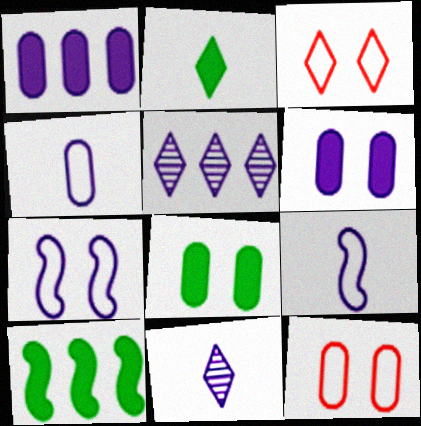[[1, 7, 11], 
[2, 3, 5], 
[2, 8, 10], 
[5, 6, 9], 
[10, 11, 12]]